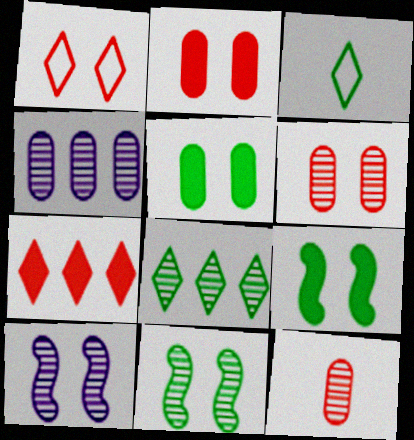[[1, 5, 10], 
[8, 10, 12]]